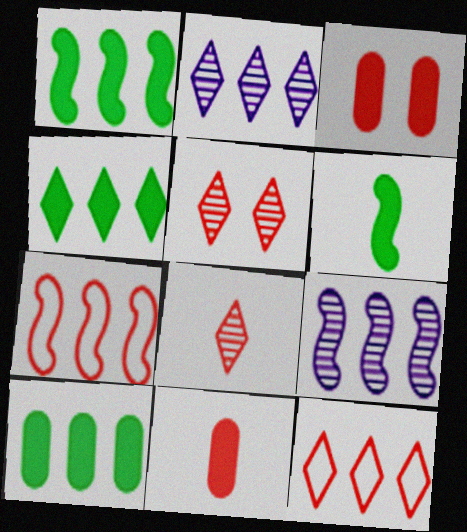[[1, 4, 10], 
[1, 7, 9], 
[2, 4, 12], 
[2, 7, 10], 
[3, 7, 8], 
[5, 7, 11], 
[9, 10, 12]]